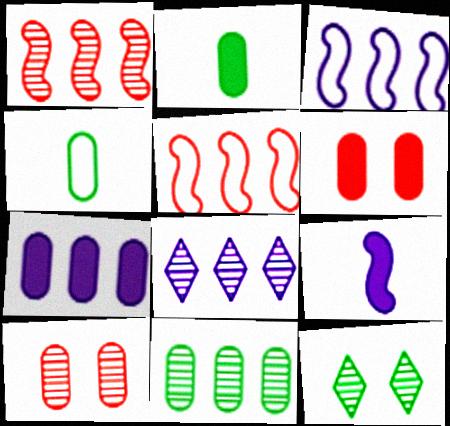[[1, 8, 11], 
[2, 6, 7], 
[3, 7, 8], 
[4, 7, 10]]